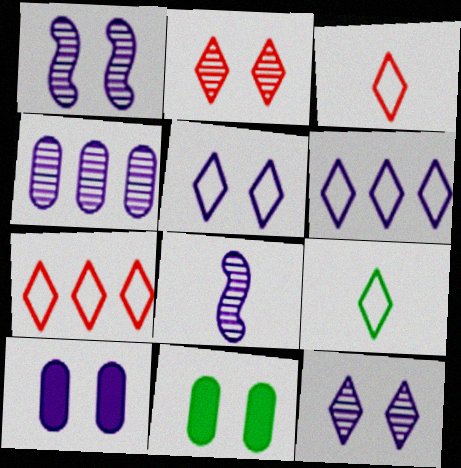[[1, 5, 10], 
[4, 8, 12], 
[5, 7, 9], 
[6, 8, 10], 
[7, 8, 11]]